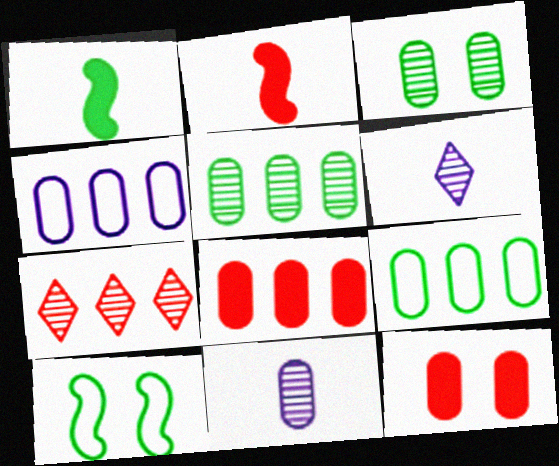[[4, 5, 8], 
[6, 8, 10], 
[9, 11, 12]]